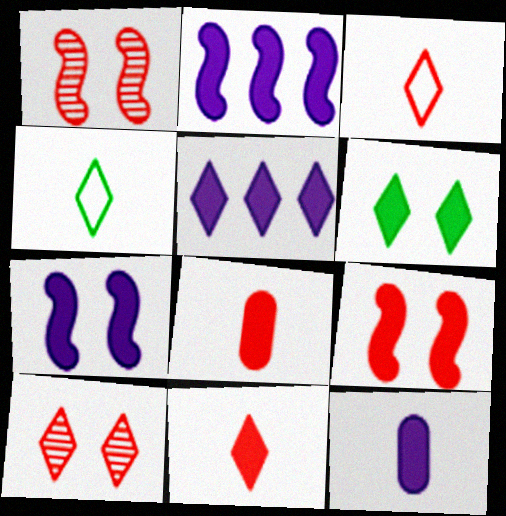[[2, 6, 8], 
[4, 5, 10], 
[5, 6, 11], 
[5, 7, 12]]